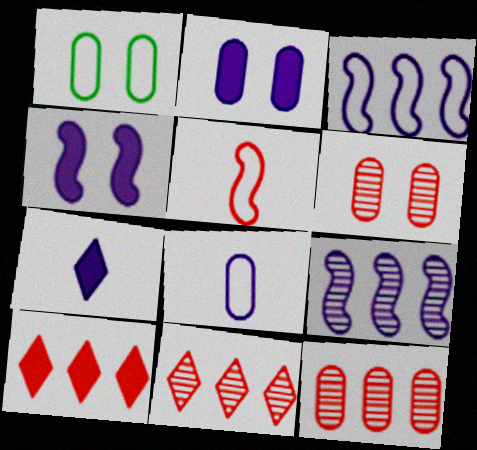[[1, 2, 6], 
[5, 6, 10]]